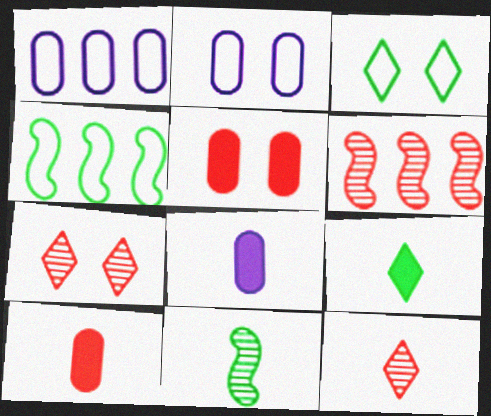[[2, 6, 9], 
[3, 6, 8], 
[4, 7, 8]]